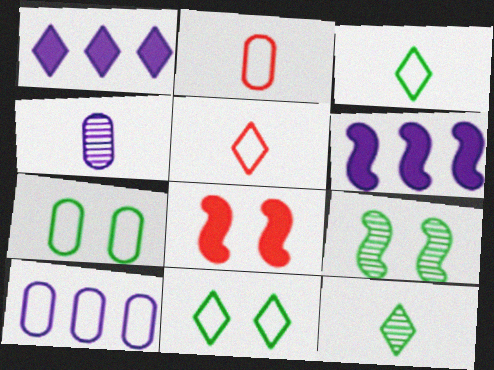[[1, 2, 9], 
[2, 7, 10], 
[8, 10, 12]]